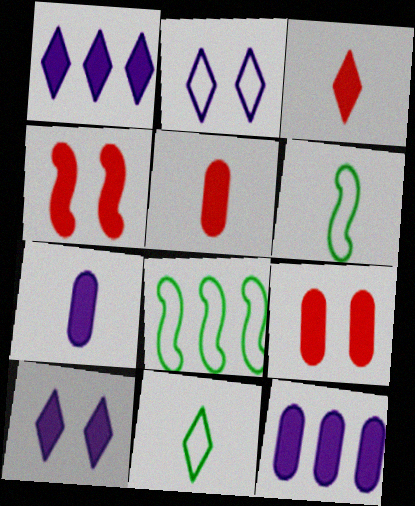[]